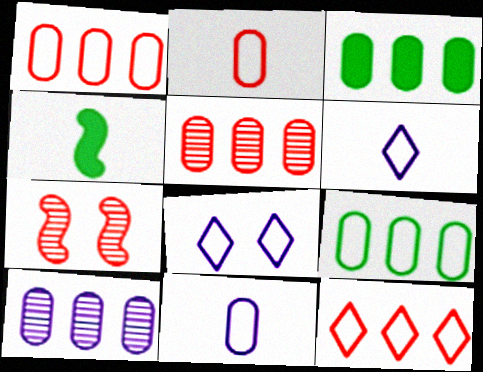[[1, 3, 10], 
[3, 6, 7], 
[4, 5, 8]]